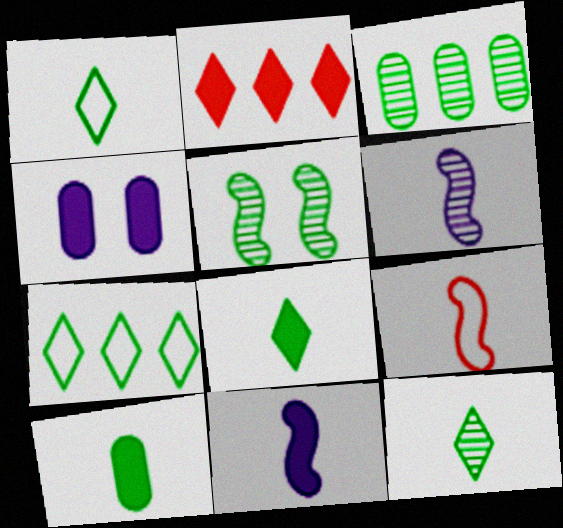[[1, 8, 12], 
[3, 5, 12], 
[5, 7, 10]]